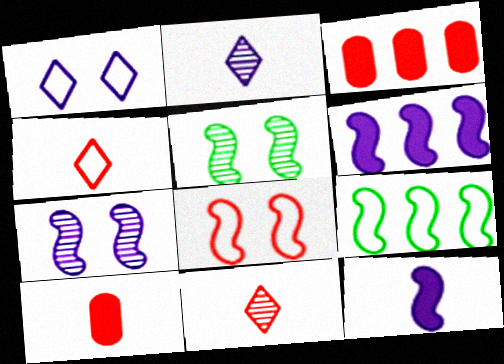[[3, 8, 11]]